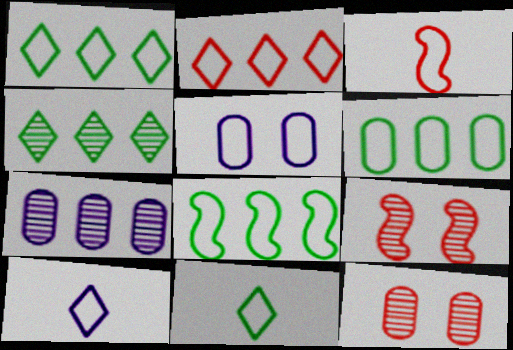[[1, 3, 5], 
[1, 6, 8]]